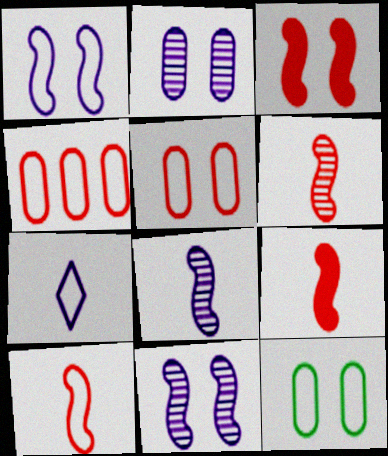[[6, 9, 10]]